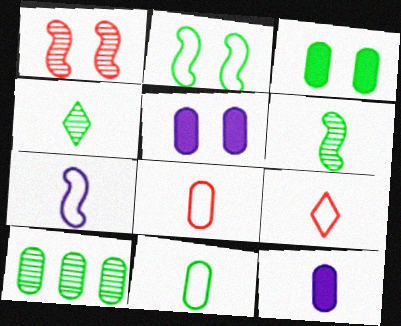[[3, 10, 11], 
[5, 8, 10], 
[6, 9, 12], 
[7, 9, 11]]